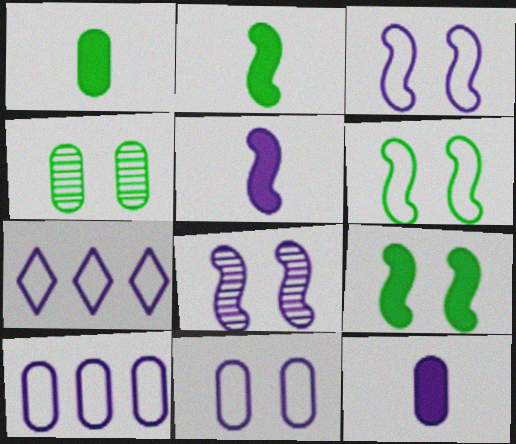[[7, 8, 12]]